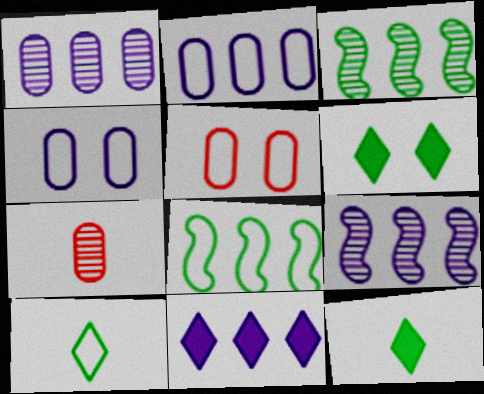[[2, 9, 11], 
[5, 9, 12]]